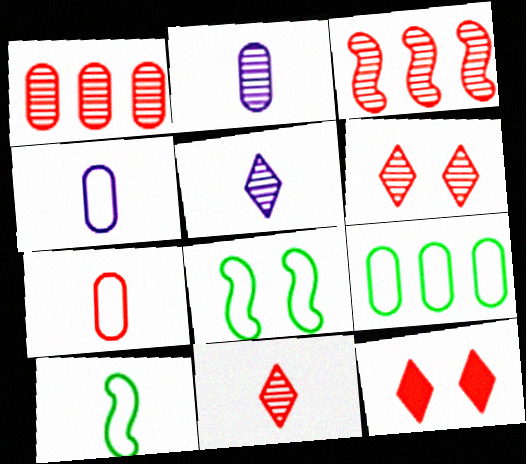[[3, 7, 12]]